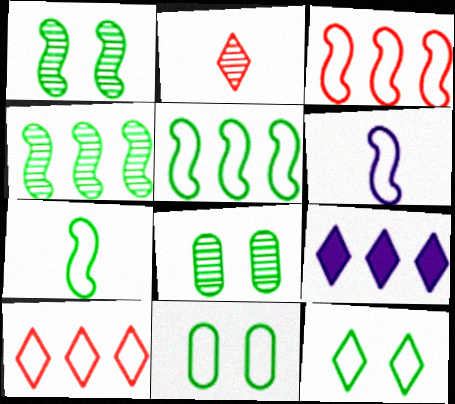[[2, 9, 12], 
[6, 10, 11]]